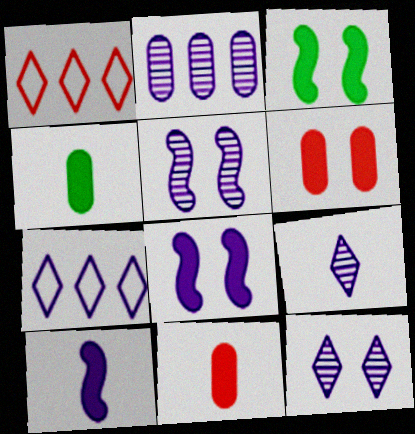[[1, 4, 5], 
[2, 5, 9]]